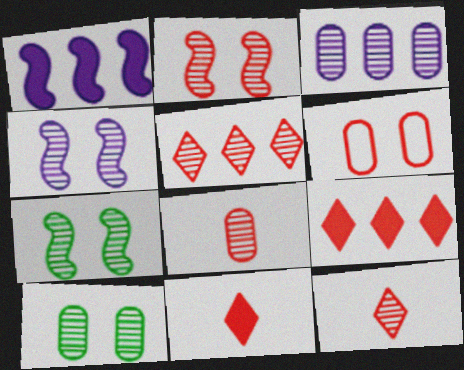[[2, 4, 7], 
[2, 5, 8], 
[3, 7, 12], 
[3, 8, 10]]